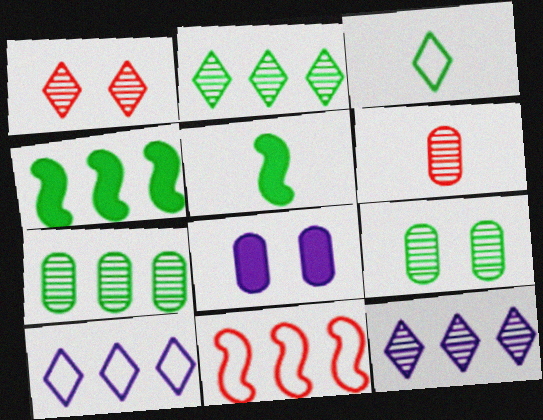[[3, 4, 9]]